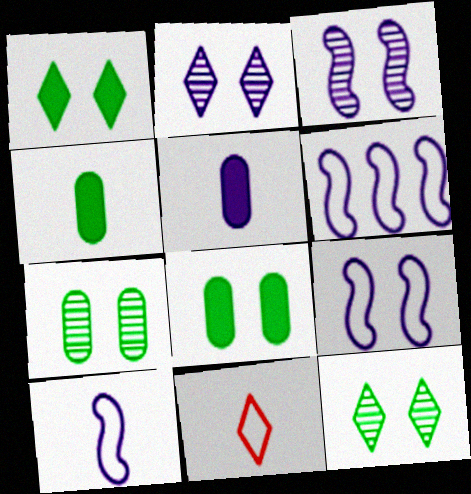[[2, 5, 6], 
[6, 9, 10]]